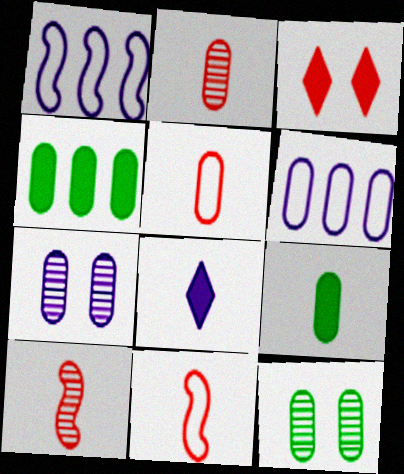[[1, 7, 8], 
[4, 5, 7]]